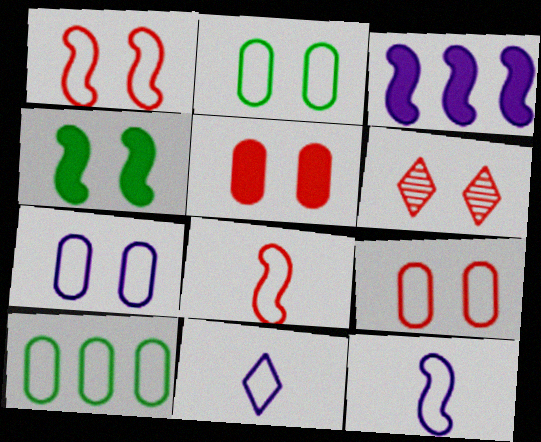[[1, 5, 6], 
[1, 10, 11], 
[2, 7, 9], 
[4, 6, 7]]